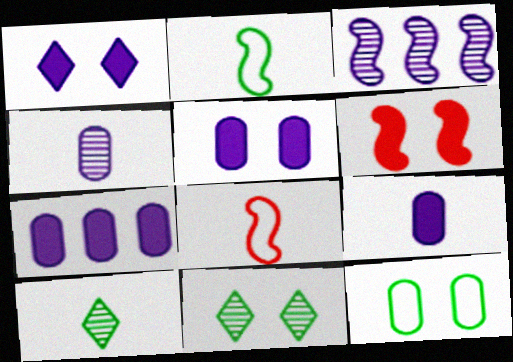[[2, 3, 6], 
[5, 7, 9], 
[7, 8, 11], 
[8, 9, 10]]